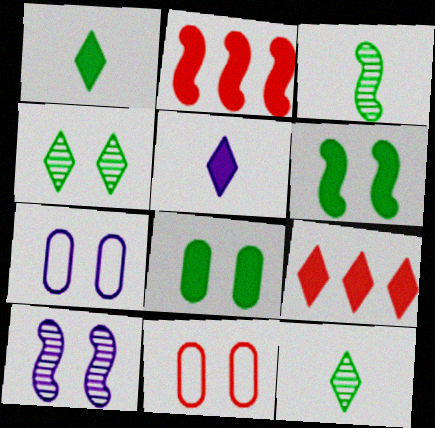[[2, 5, 8], 
[2, 7, 12], 
[3, 7, 9]]